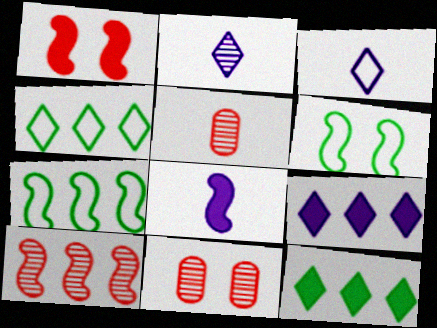[[4, 8, 11], 
[5, 6, 9], 
[6, 8, 10]]